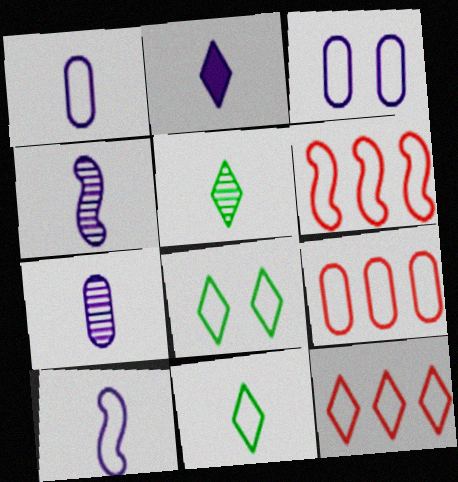[[1, 2, 4], 
[1, 6, 8], 
[2, 7, 10], 
[3, 6, 11], 
[6, 9, 12], 
[8, 9, 10]]